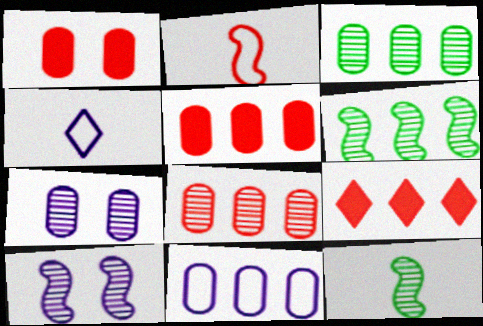[[1, 4, 6], 
[3, 5, 11], 
[6, 9, 11]]